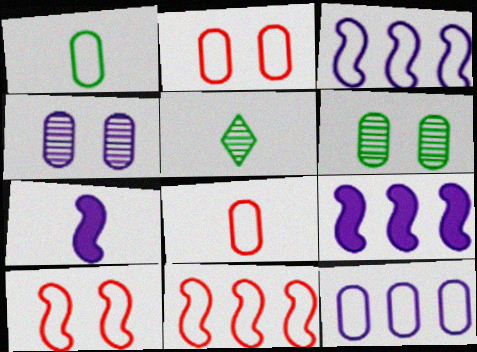[[1, 2, 12], 
[2, 5, 9], 
[5, 7, 8]]